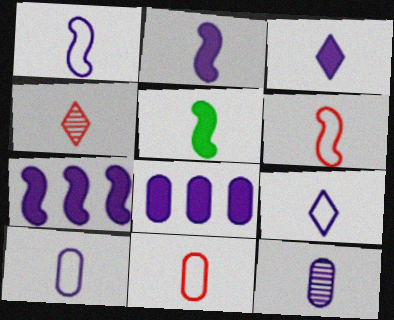[[1, 3, 12], 
[1, 9, 10], 
[2, 9, 12], 
[4, 5, 10]]